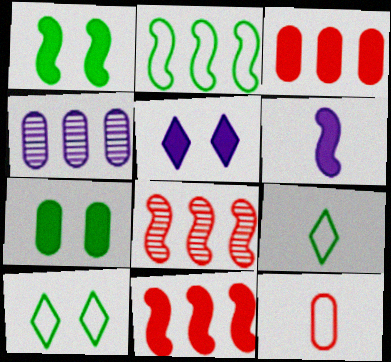[[1, 6, 11], 
[4, 7, 12]]